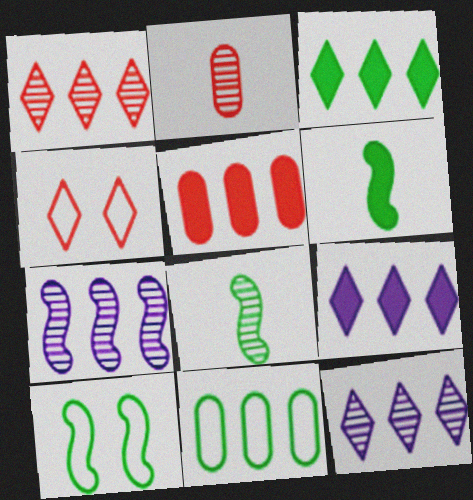[[2, 9, 10]]